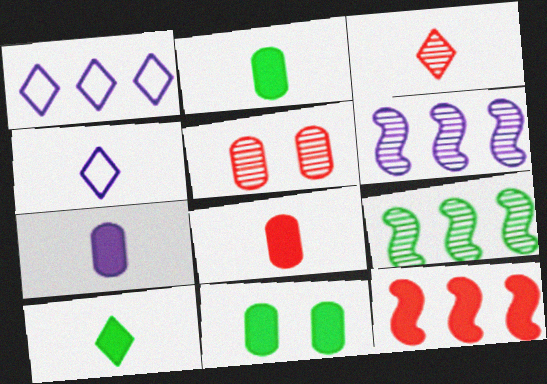[[2, 7, 8], 
[3, 4, 10]]